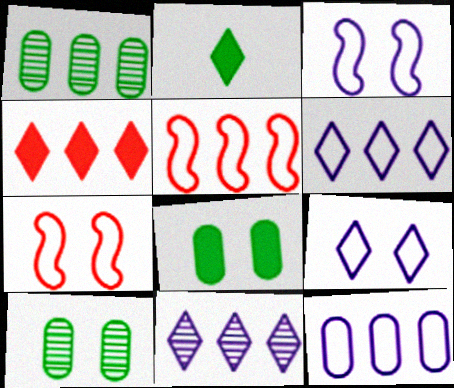[]